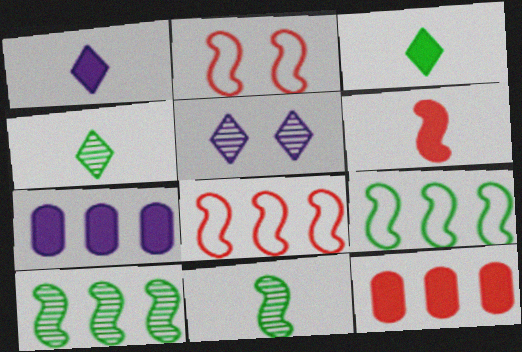[[2, 4, 7]]